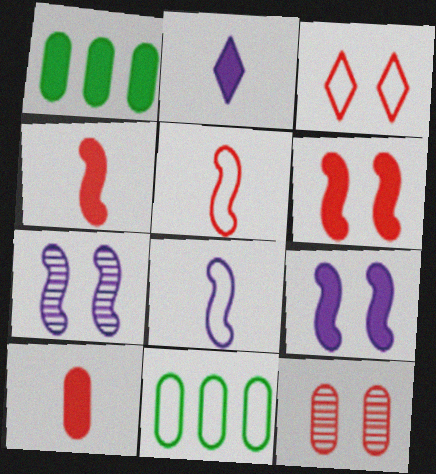[[1, 2, 6], 
[3, 6, 12], 
[3, 8, 11]]